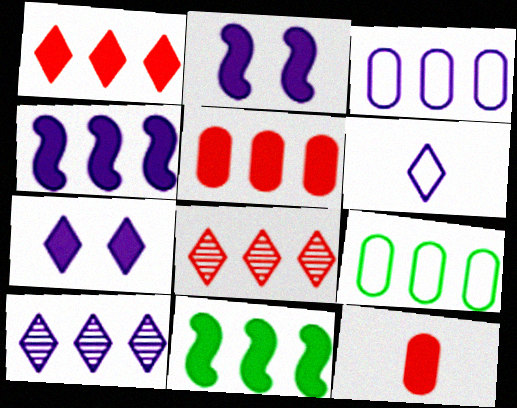[[3, 4, 10], 
[3, 8, 11], 
[4, 8, 9], 
[6, 7, 10], 
[7, 11, 12]]